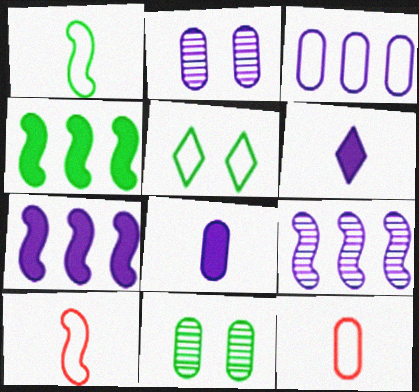[[2, 3, 8], 
[3, 5, 10]]